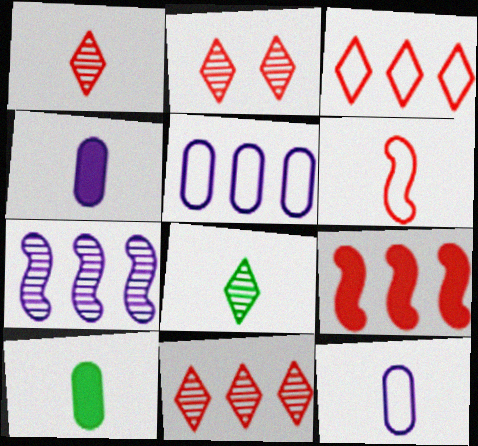[[1, 2, 11], 
[4, 6, 8]]